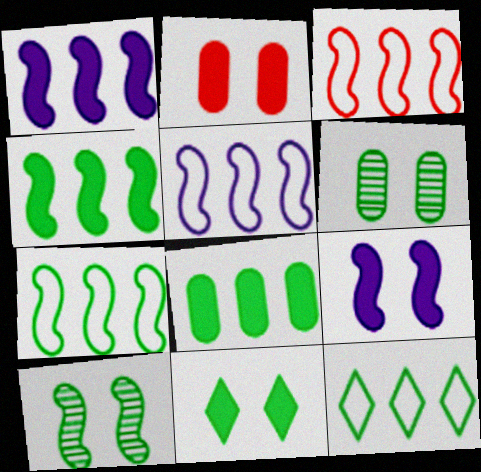[[2, 9, 11], 
[3, 5, 7]]